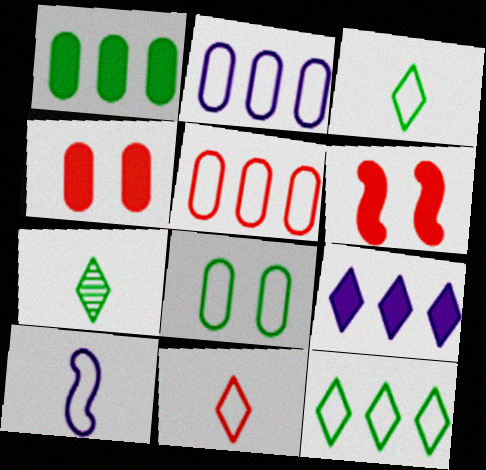[[2, 6, 7]]